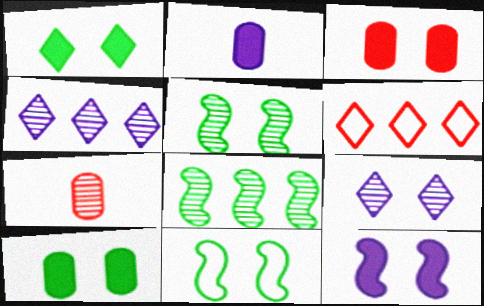[[1, 3, 12], 
[2, 5, 6], 
[3, 9, 11], 
[4, 5, 7], 
[7, 8, 9]]